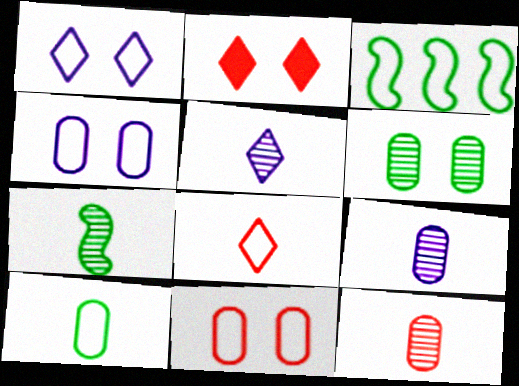[[2, 3, 9], 
[3, 4, 8], 
[5, 7, 12]]